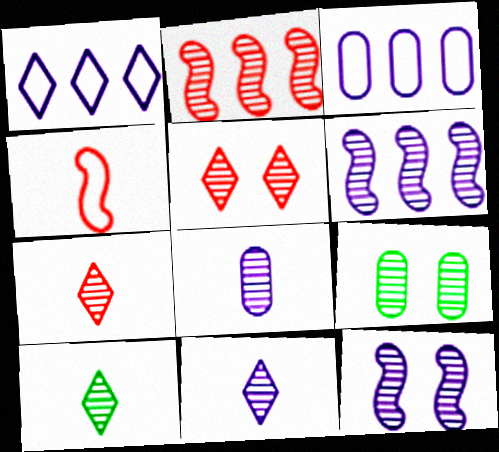[[2, 9, 11], 
[5, 9, 12], 
[6, 7, 9], 
[7, 10, 11]]